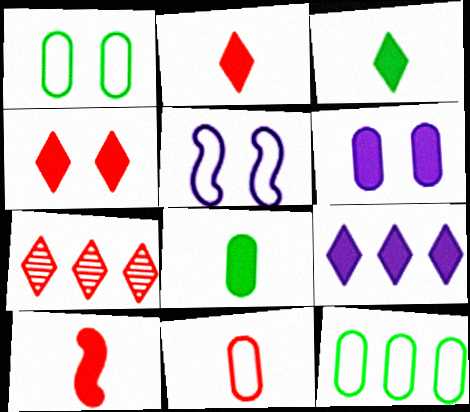[[3, 4, 9], 
[5, 7, 8]]